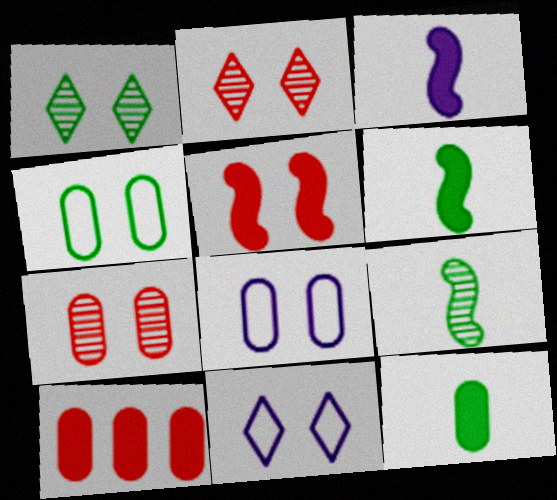[[1, 5, 8], 
[9, 10, 11]]